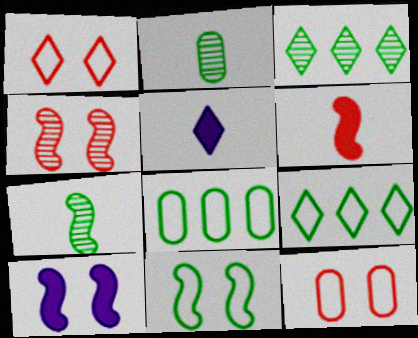[[1, 3, 5], 
[4, 5, 8], 
[4, 10, 11]]